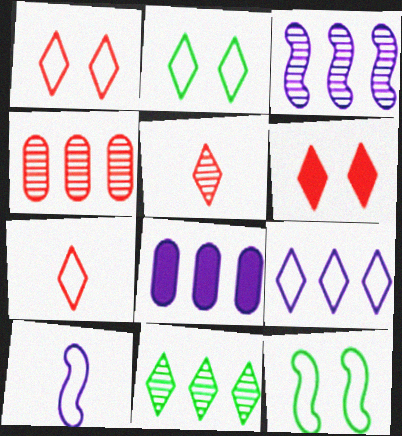[[2, 7, 9], 
[3, 4, 11], 
[3, 8, 9], 
[5, 8, 12]]